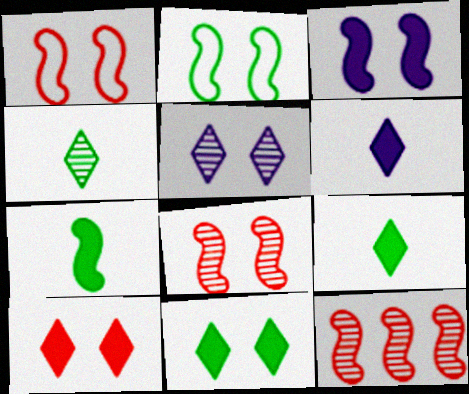[[2, 3, 8]]